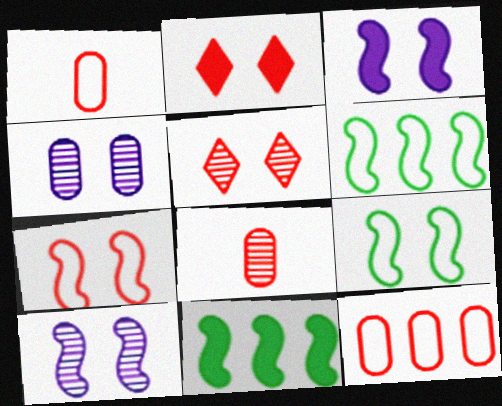[[2, 4, 9]]